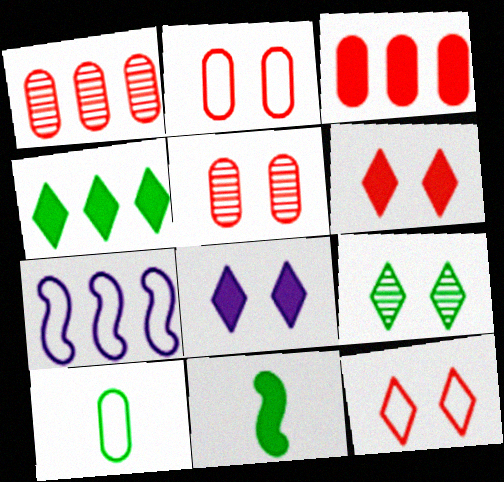[[1, 4, 7], 
[3, 8, 11], 
[7, 10, 12], 
[8, 9, 12]]